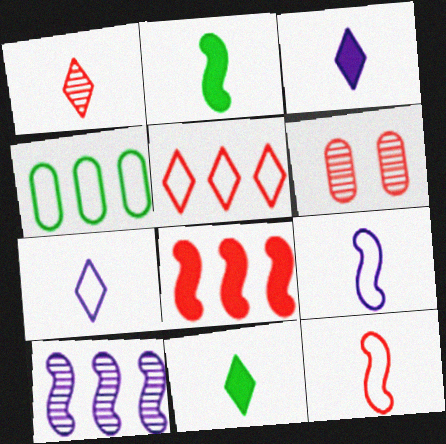[[1, 7, 11]]